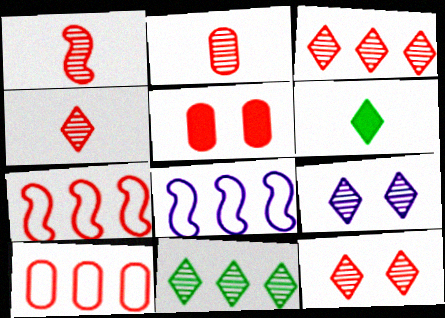[[1, 2, 4], 
[2, 5, 10], 
[3, 4, 12], 
[4, 5, 7], 
[4, 9, 11]]